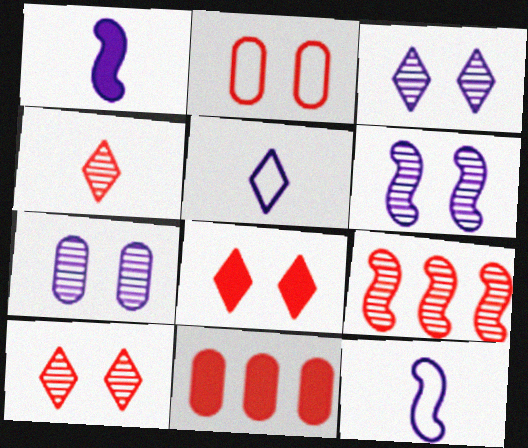[[3, 6, 7]]